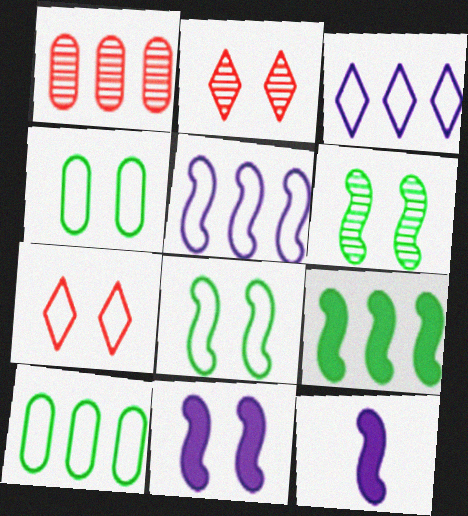[[1, 3, 9], 
[2, 4, 11], 
[2, 10, 12]]